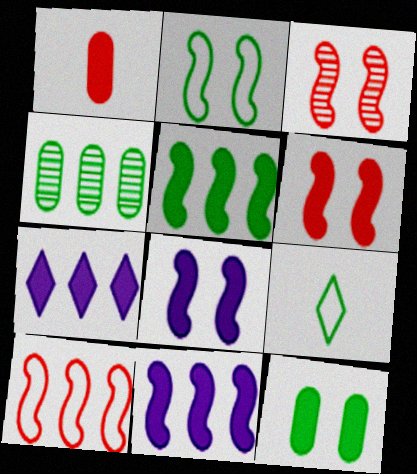[[2, 3, 8], 
[4, 7, 10]]